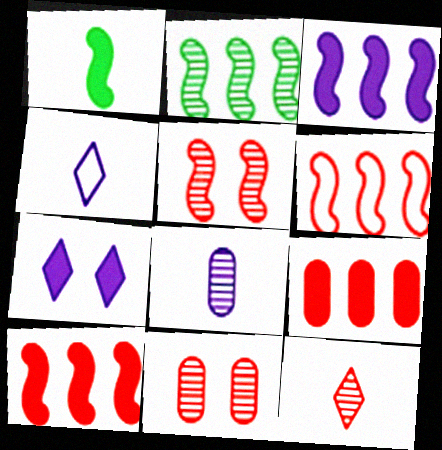[[1, 7, 9], 
[2, 3, 6]]